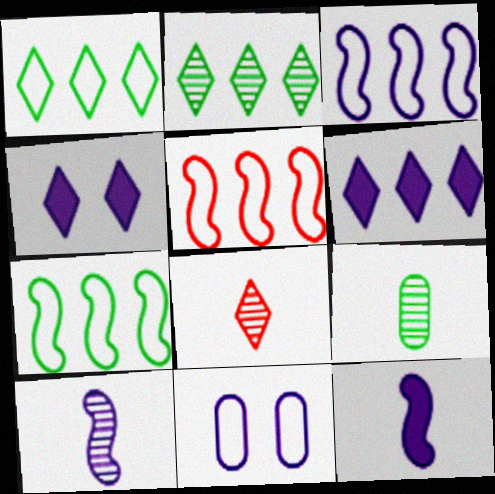[[1, 4, 8], 
[3, 5, 7], 
[4, 5, 9], 
[6, 10, 11], 
[8, 9, 10]]